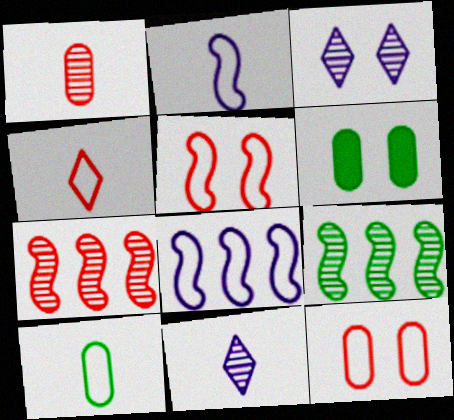[[1, 3, 9], 
[2, 4, 10], 
[3, 5, 6]]